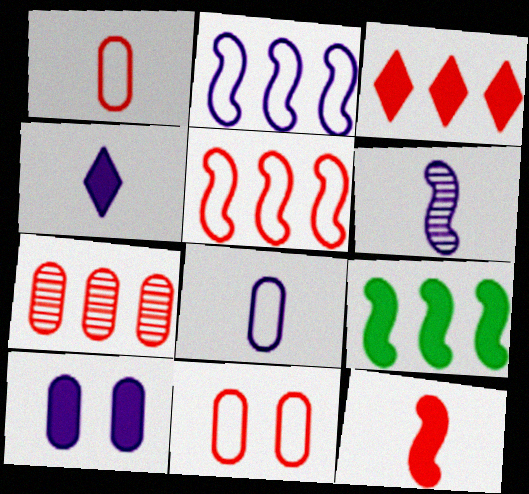[[3, 5, 7], 
[4, 6, 8]]